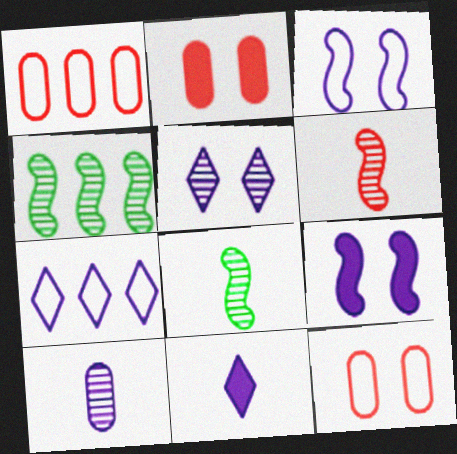[[2, 7, 8], 
[4, 11, 12], 
[5, 7, 11], 
[7, 9, 10]]